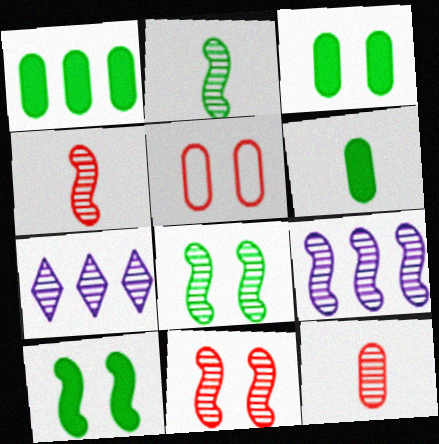[[1, 3, 6], 
[2, 9, 11], 
[4, 8, 9], 
[7, 8, 12]]